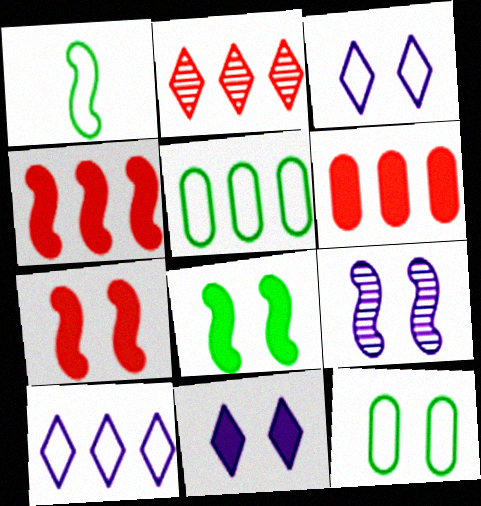[[1, 4, 9]]